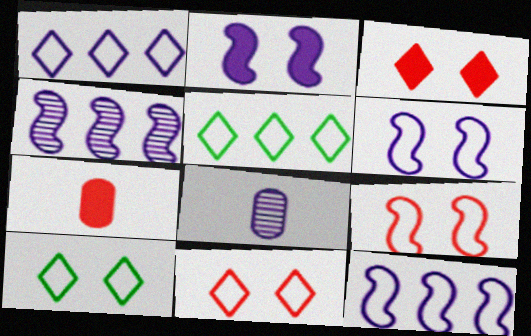[[1, 2, 8], 
[4, 7, 10]]